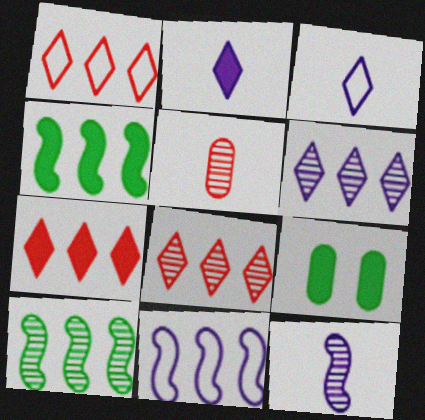[[1, 7, 8], 
[1, 9, 12]]